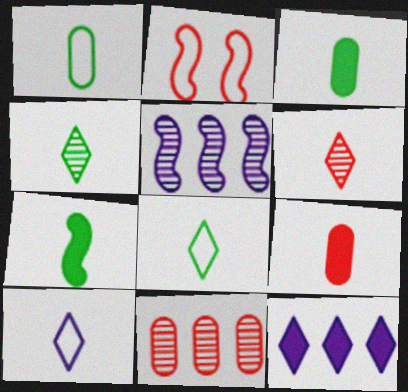[[1, 4, 7], 
[2, 5, 7]]